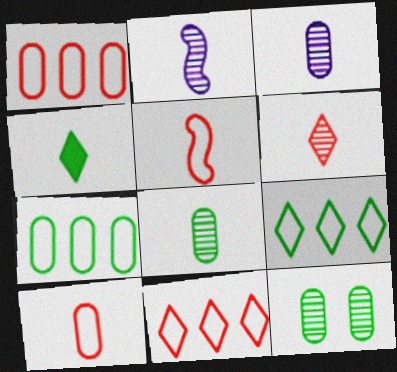[[2, 4, 10], 
[2, 6, 8], 
[3, 4, 5]]